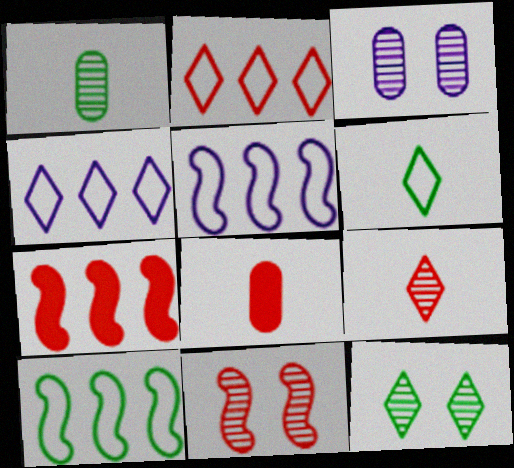[[2, 8, 11], 
[3, 6, 7], 
[3, 11, 12], 
[5, 8, 12]]